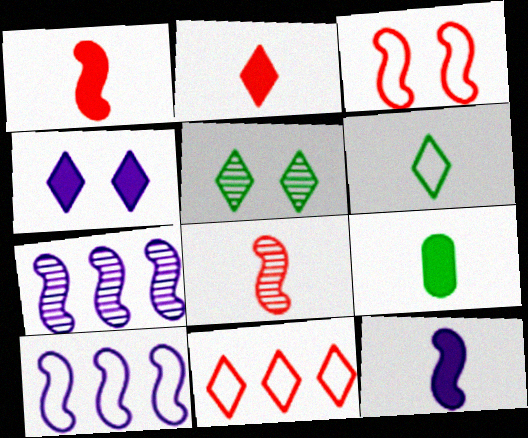[[2, 9, 12]]